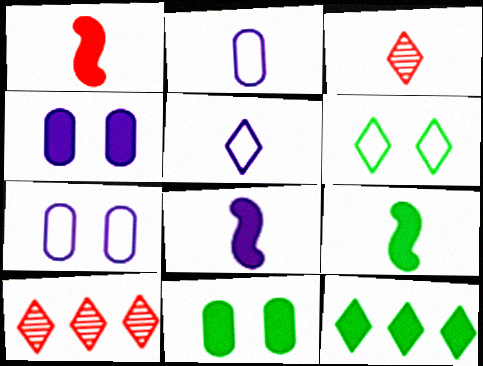[[1, 4, 12], 
[1, 8, 9], 
[2, 3, 9], 
[7, 9, 10], 
[9, 11, 12]]